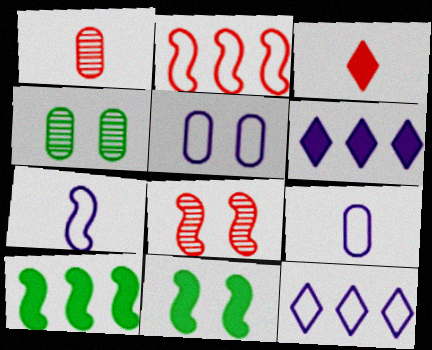[[1, 11, 12], 
[5, 7, 12], 
[7, 8, 10]]